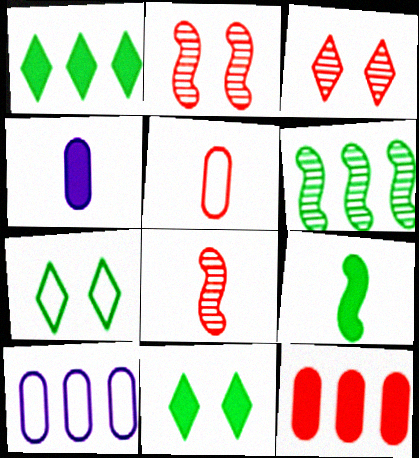[[3, 9, 10], 
[8, 10, 11]]